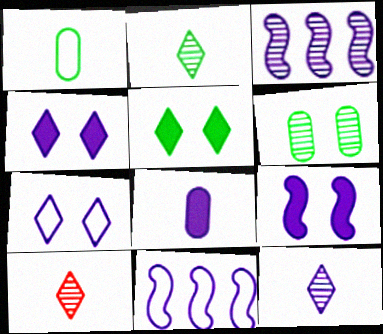[[2, 10, 12], 
[3, 6, 10], 
[3, 7, 8]]